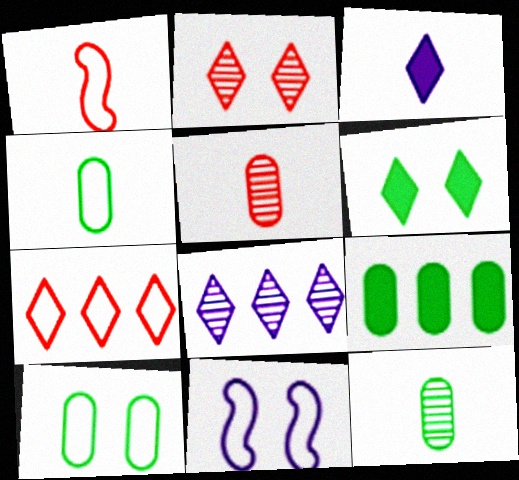[[1, 3, 12], 
[4, 7, 11], 
[9, 10, 12]]